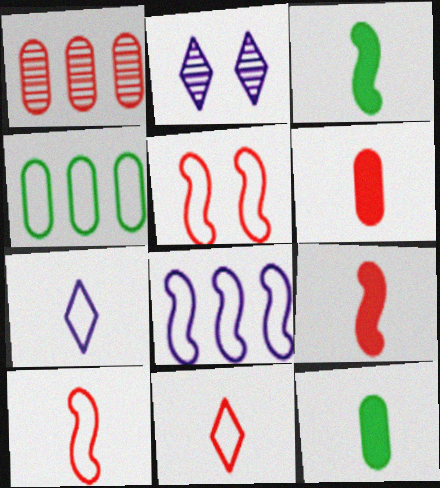[[2, 4, 9], 
[4, 5, 7]]